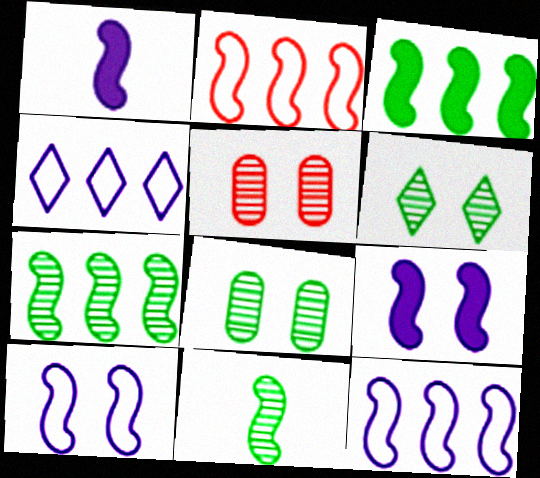[[2, 9, 11]]